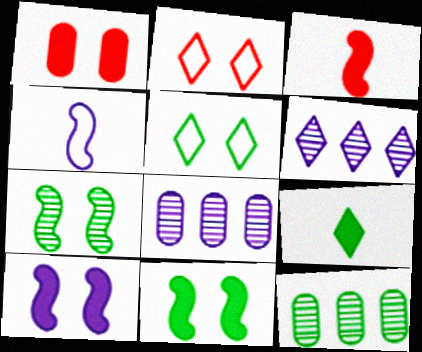[[2, 6, 9], 
[3, 5, 8]]